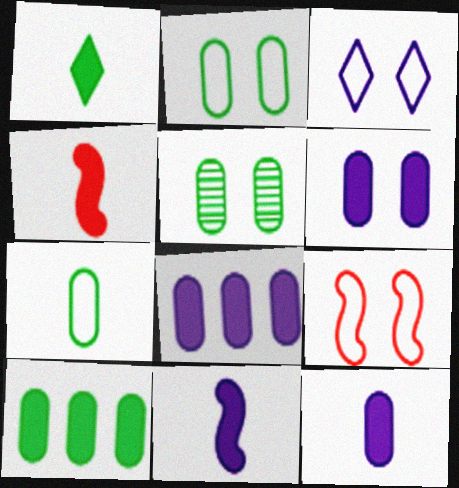[[1, 4, 12], 
[2, 3, 9], 
[5, 7, 10], 
[6, 8, 12]]